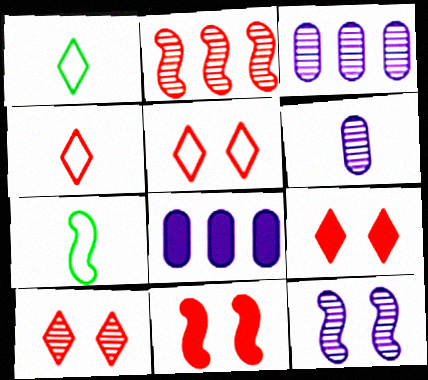[[1, 3, 11], 
[3, 7, 9], 
[5, 9, 10], 
[7, 8, 10]]